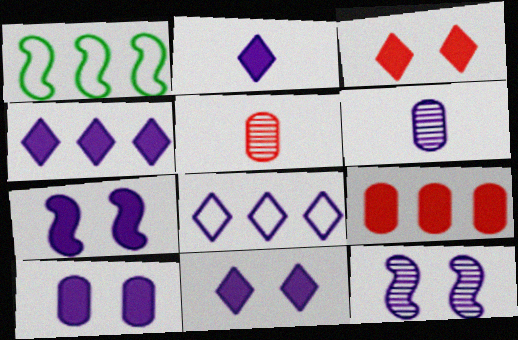[[1, 3, 6], 
[1, 5, 11], 
[2, 4, 11], 
[6, 7, 8], 
[7, 10, 11]]